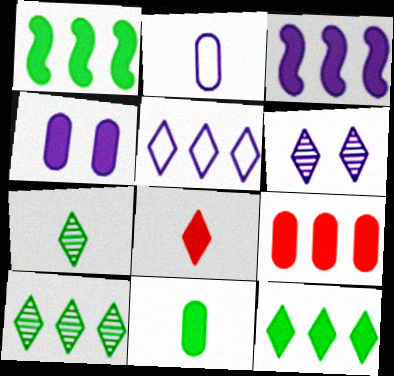[[1, 4, 8], 
[2, 3, 6], 
[3, 9, 12], 
[4, 9, 11]]